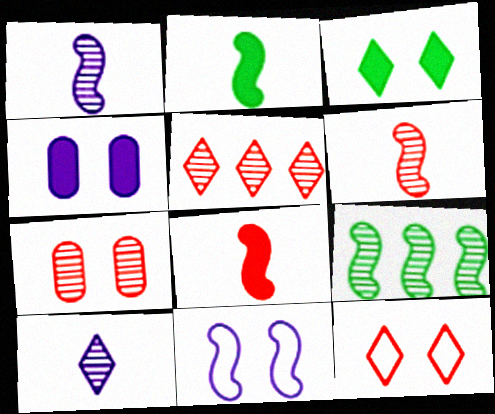[[3, 7, 11], 
[5, 6, 7], 
[7, 9, 10], 
[8, 9, 11]]